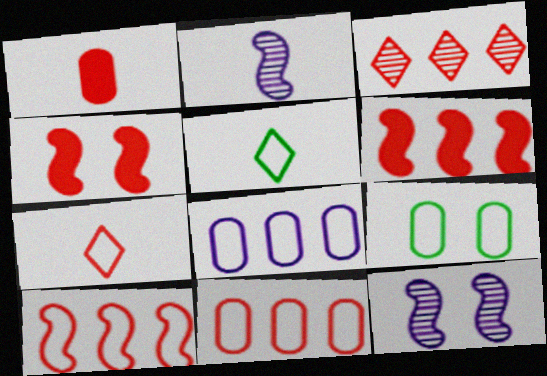[[1, 2, 5], 
[3, 6, 11]]